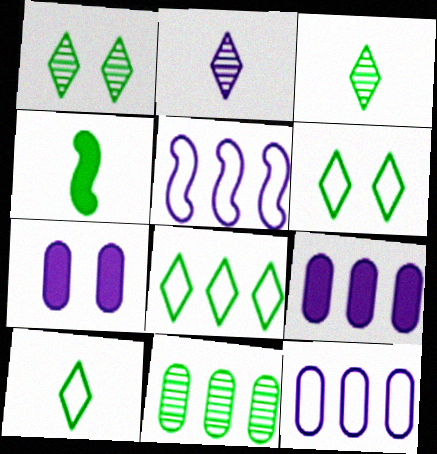[[2, 5, 7], 
[4, 6, 11], 
[6, 8, 10]]